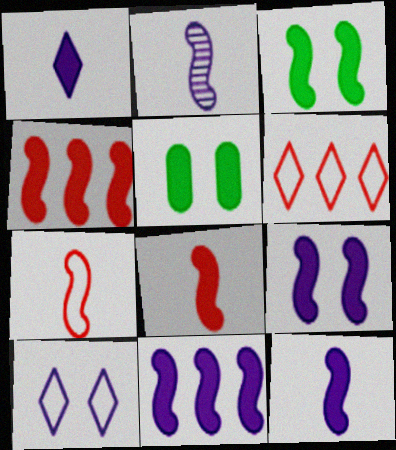[[1, 4, 5], 
[2, 5, 6], 
[3, 4, 12], 
[3, 8, 11], 
[9, 11, 12]]